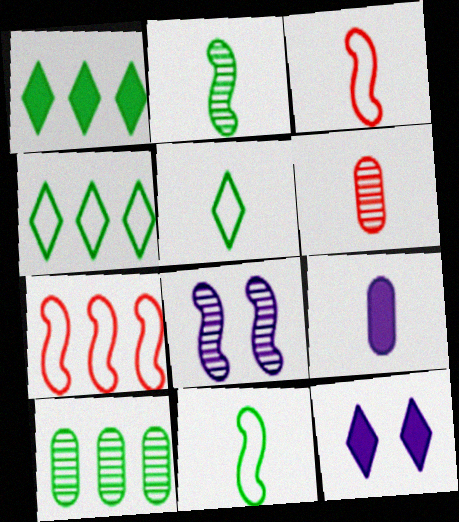[[3, 10, 12]]